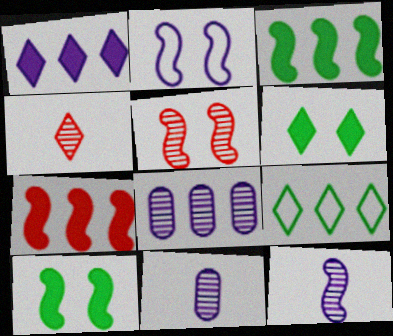[[1, 2, 11], 
[2, 5, 10], 
[7, 8, 9]]